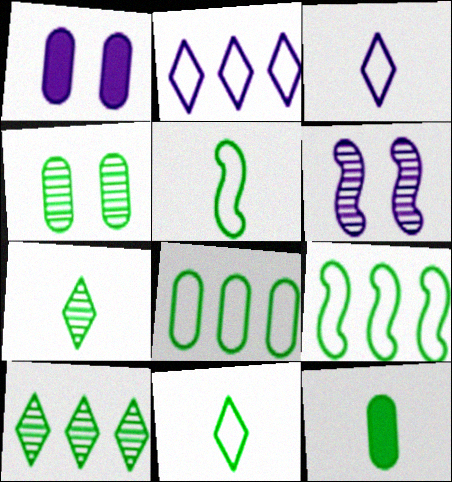[[4, 8, 12], 
[5, 7, 12]]